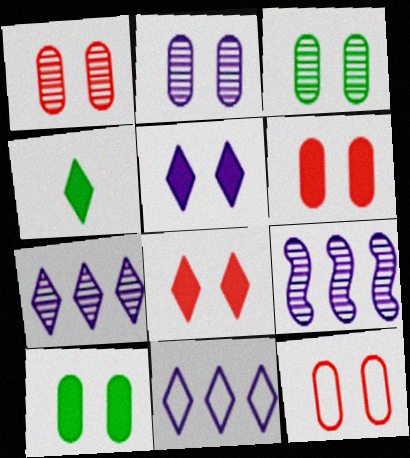[[1, 2, 3], 
[1, 6, 12], 
[2, 10, 12], 
[4, 9, 12]]